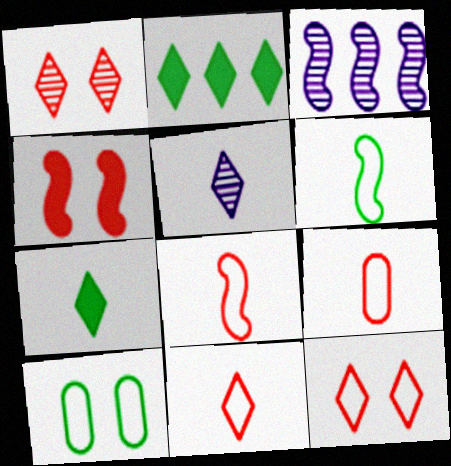[[2, 5, 12], 
[3, 4, 6], 
[5, 7, 11], 
[8, 9, 11]]